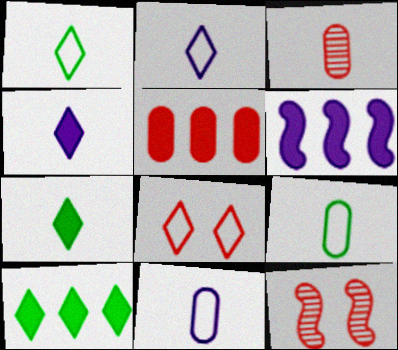[[5, 6, 10], 
[10, 11, 12]]